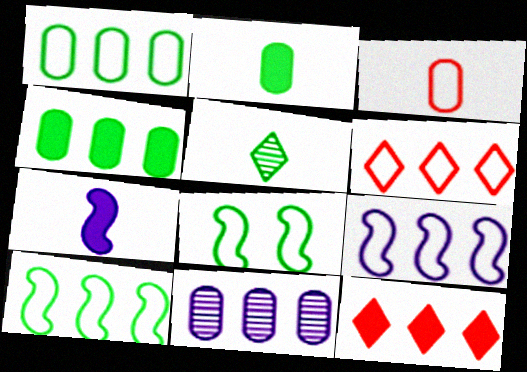[[1, 6, 9], 
[3, 5, 7], 
[4, 5, 8], 
[10, 11, 12]]